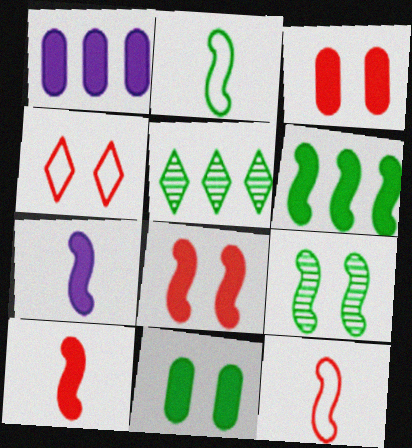[[2, 5, 11], 
[2, 6, 9], 
[6, 7, 8]]